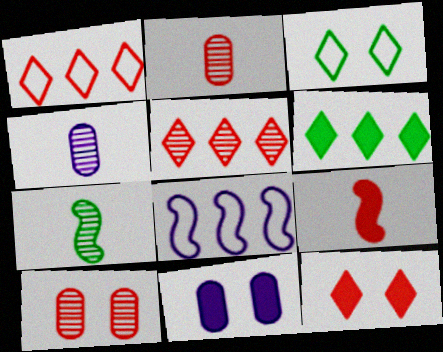[[1, 7, 11], 
[1, 9, 10], 
[6, 9, 11]]